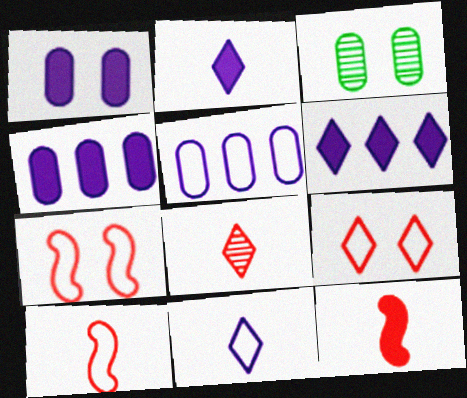[[3, 6, 10]]